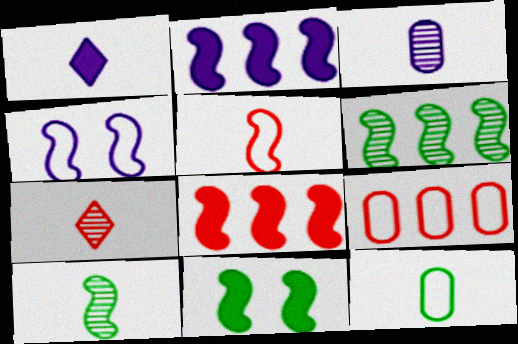[[3, 7, 10], 
[4, 8, 10]]